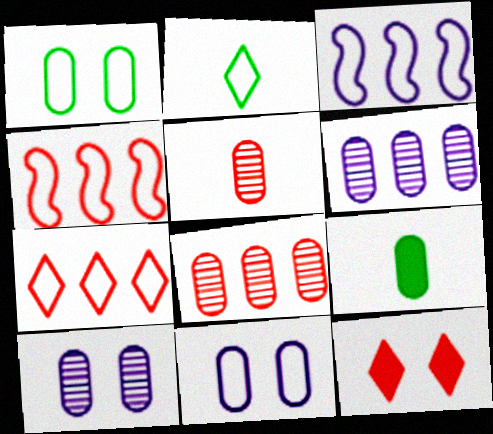[[2, 4, 11], 
[4, 5, 12], 
[8, 9, 11]]